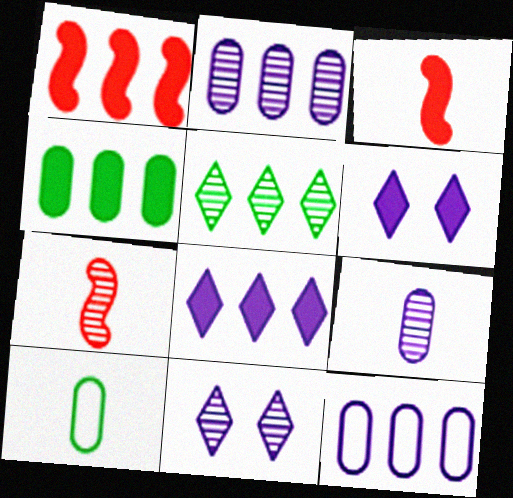[[1, 4, 8], 
[1, 5, 12], 
[1, 10, 11], 
[3, 4, 6]]